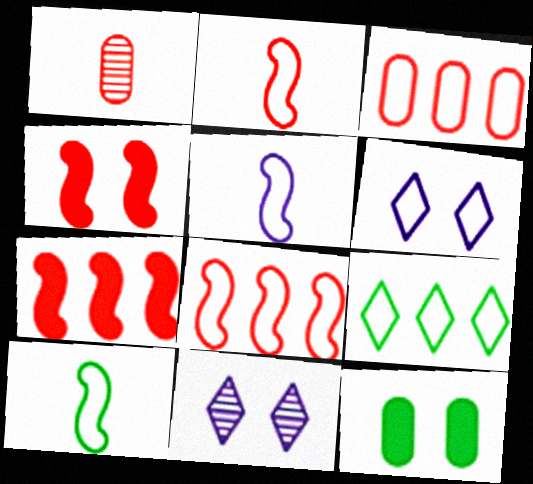[[2, 5, 10], 
[3, 6, 10]]